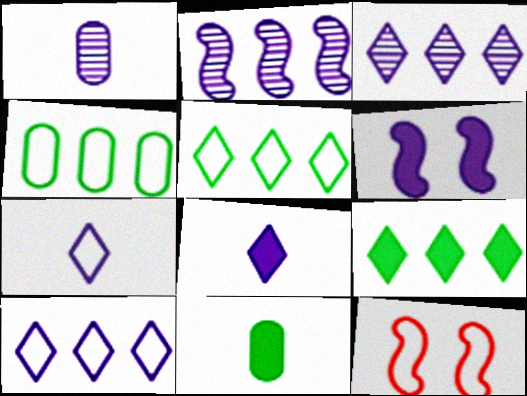[[1, 6, 10], 
[1, 9, 12], 
[3, 11, 12], 
[4, 7, 12]]